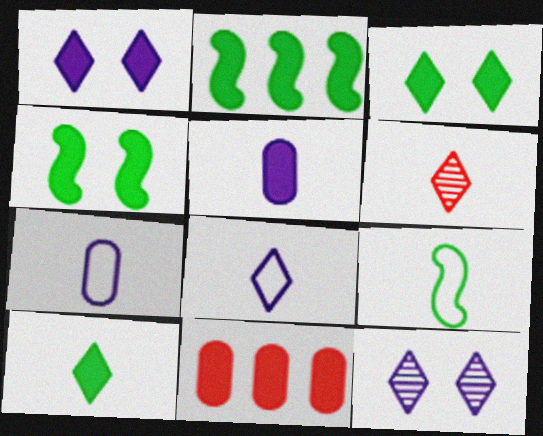[[5, 6, 9], 
[6, 8, 10], 
[9, 11, 12]]